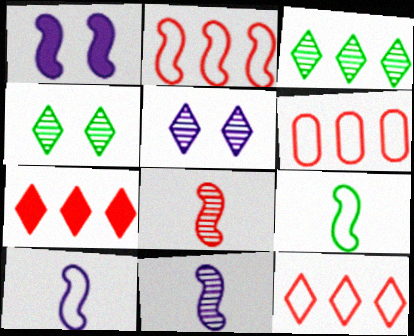[[2, 6, 12]]